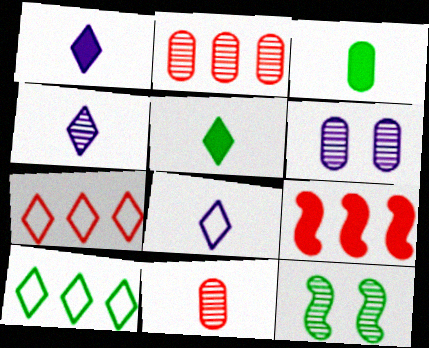[[1, 4, 8], 
[2, 4, 12], 
[2, 7, 9], 
[3, 10, 12]]